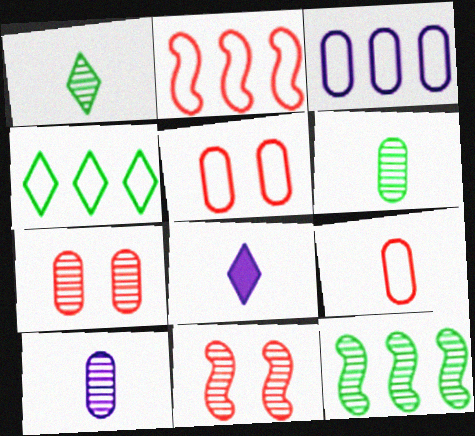[[2, 3, 4], 
[5, 8, 12]]